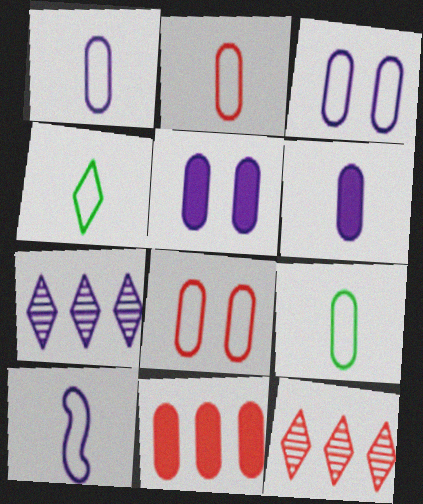[[1, 2, 9], 
[2, 4, 10], 
[5, 7, 10]]